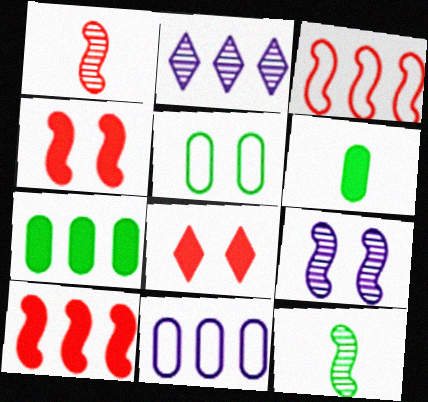[[1, 3, 4], 
[2, 3, 7], 
[5, 8, 9], 
[8, 11, 12]]